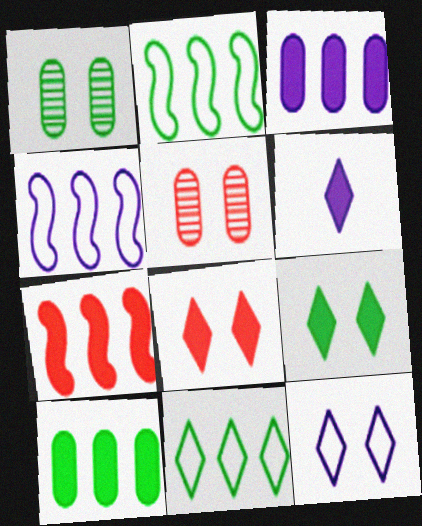[[2, 5, 6]]